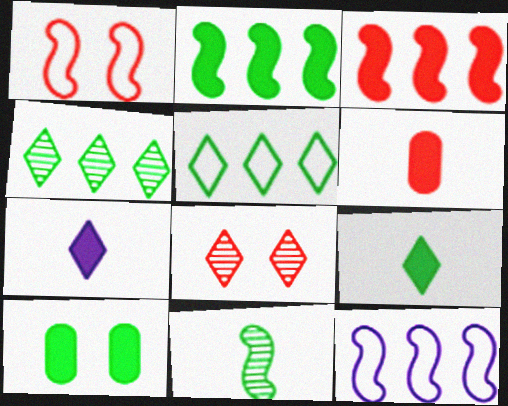[[2, 9, 10], 
[3, 7, 10], 
[5, 7, 8], 
[5, 10, 11]]